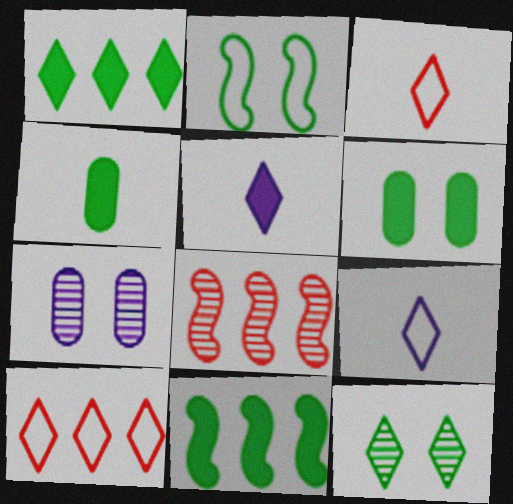[[2, 6, 12], 
[3, 7, 11], 
[5, 10, 12], 
[6, 8, 9]]